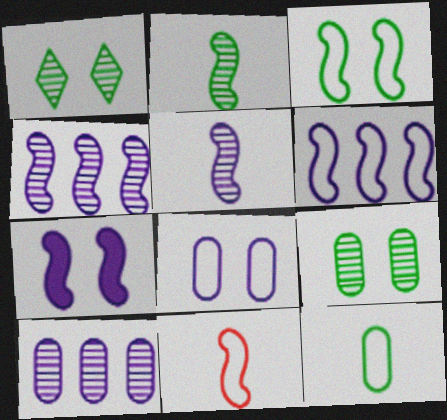[[3, 6, 11], 
[5, 6, 7]]